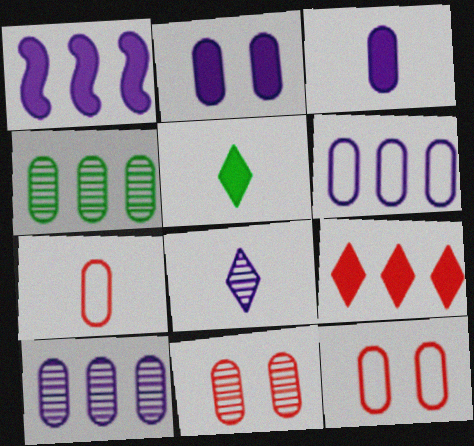[[2, 4, 7], 
[3, 4, 12]]